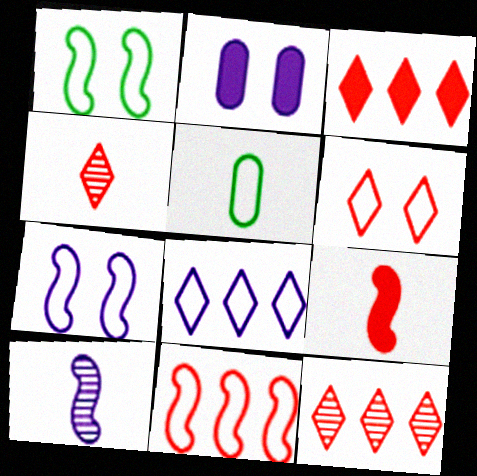[[2, 8, 10], 
[3, 4, 6]]